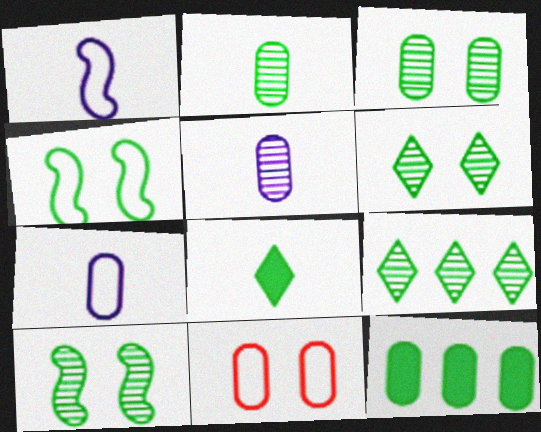[[2, 9, 10], 
[3, 6, 10], 
[5, 11, 12]]